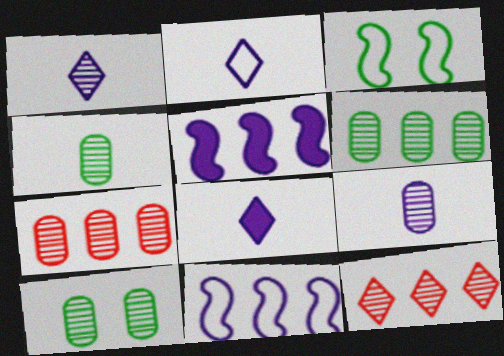[[1, 2, 8], 
[3, 7, 8], 
[4, 6, 10], 
[7, 9, 10]]